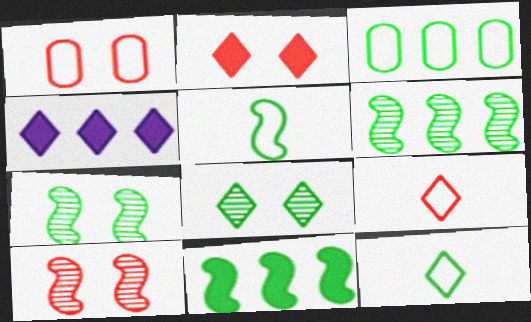[[1, 2, 10], 
[4, 8, 9], 
[5, 7, 11]]